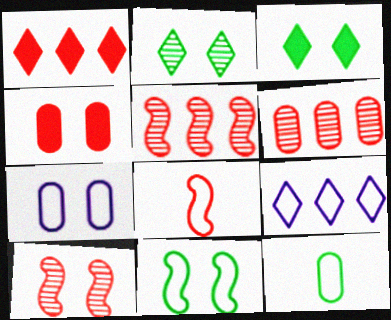[[3, 7, 10]]